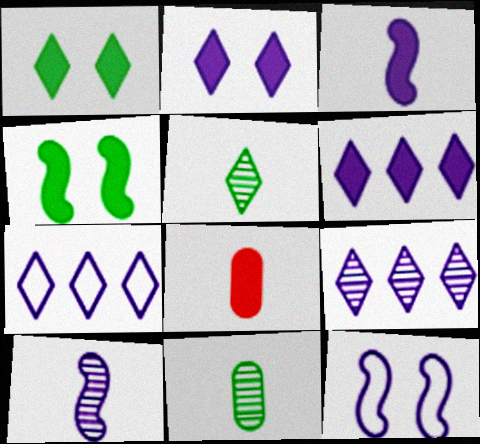[[4, 6, 8], 
[6, 7, 9]]